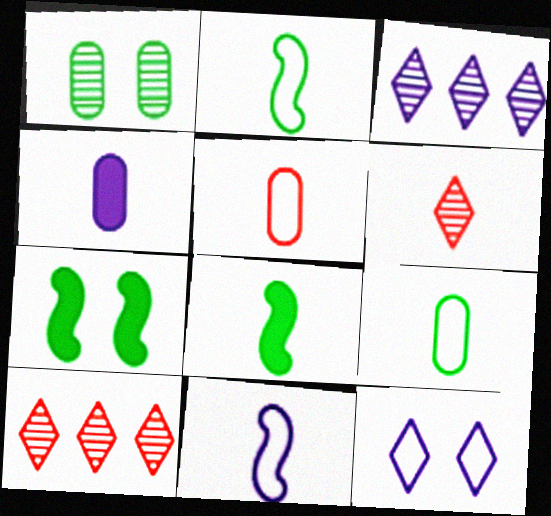[[2, 4, 6], 
[3, 5, 7]]